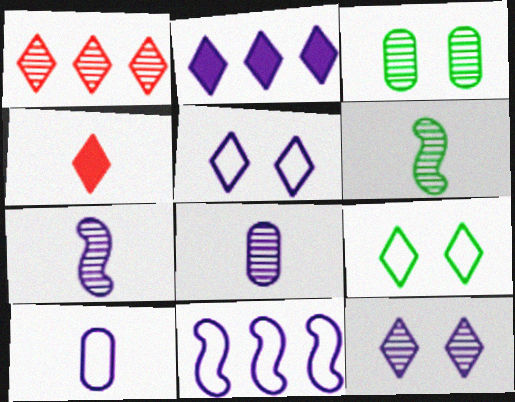[[1, 3, 7], 
[3, 4, 11], 
[4, 6, 10], 
[5, 10, 11]]